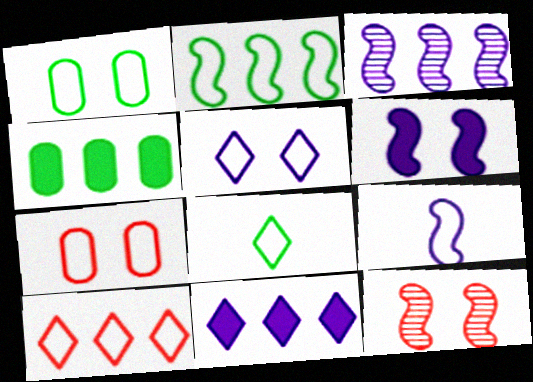[[1, 2, 8], 
[1, 9, 10], 
[3, 4, 10], 
[3, 6, 9], 
[5, 8, 10]]